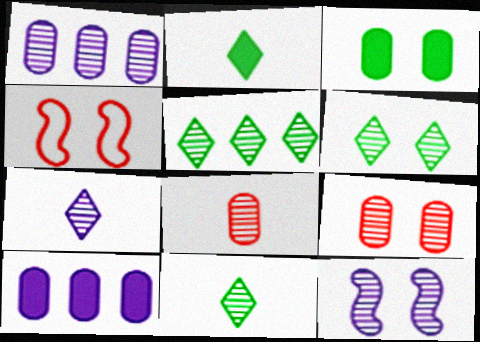[[1, 2, 4], 
[1, 7, 12], 
[4, 10, 11], 
[5, 6, 11], 
[5, 8, 12], 
[6, 9, 12]]